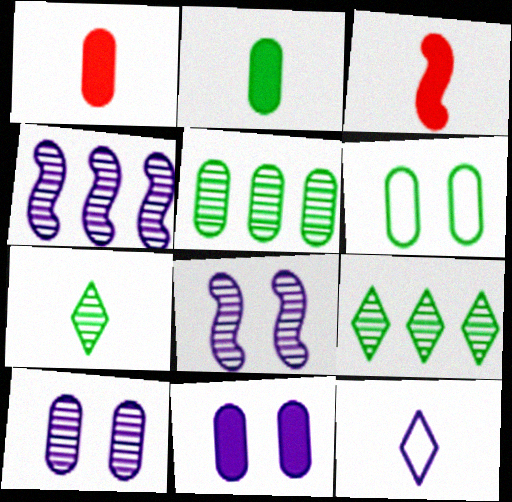[[2, 5, 6], 
[4, 11, 12]]